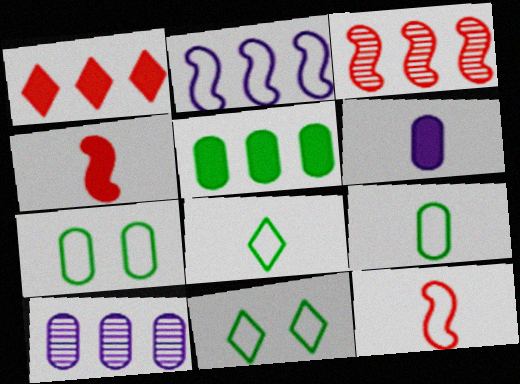[[3, 6, 11], 
[4, 10, 11]]